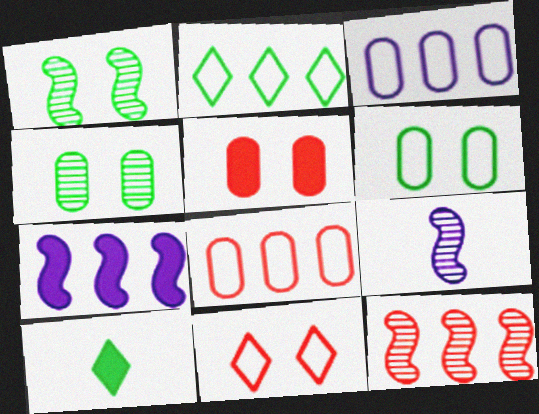[[1, 9, 12], 
[2, 5, 9], 
[5, 7, 10]]